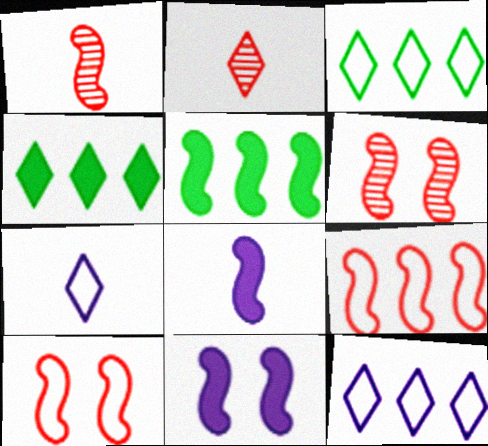[]